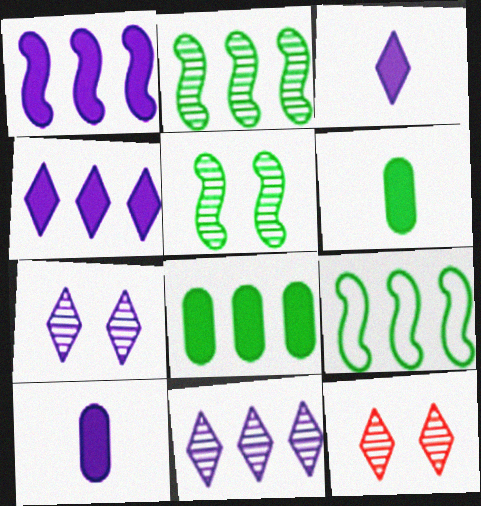[[9, 10, 12]]